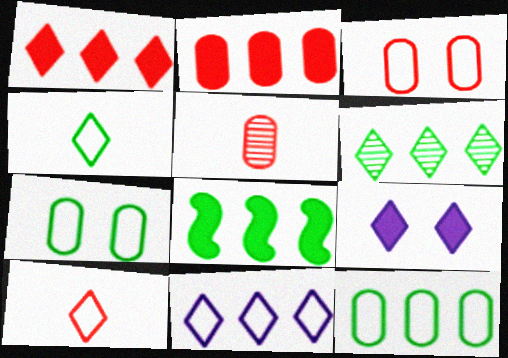[[1, 6, 11], 
[2, 3, 5], 
[6, 8, 12], 
[6, 9, 10]]